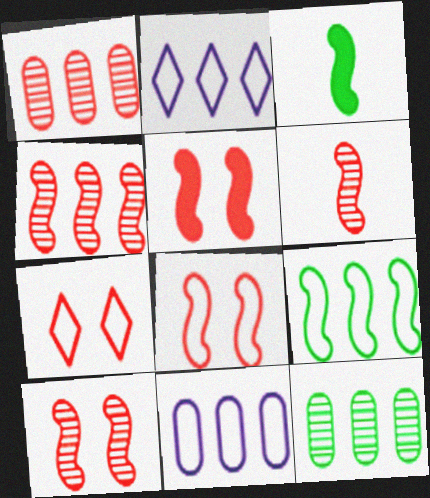[[4, 6, 10], 
[5, 8, 10]]